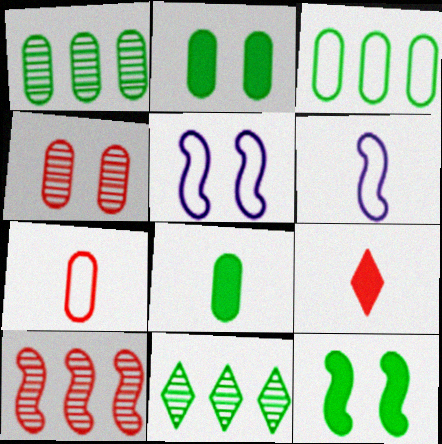[[1, 5, 9], 
[6, 10, 12]]